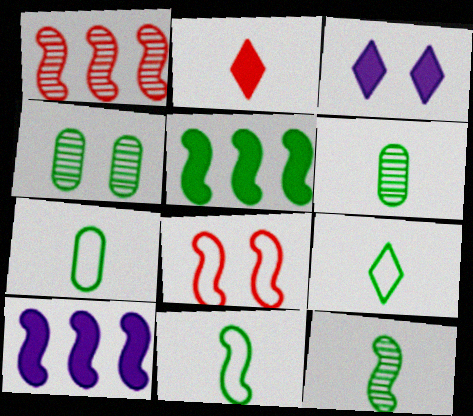[[1, 3, 7], 
[3, 4, 8], 
[4, 5, 9], 
[7, 9, 11], 
[8, 10, 12]]